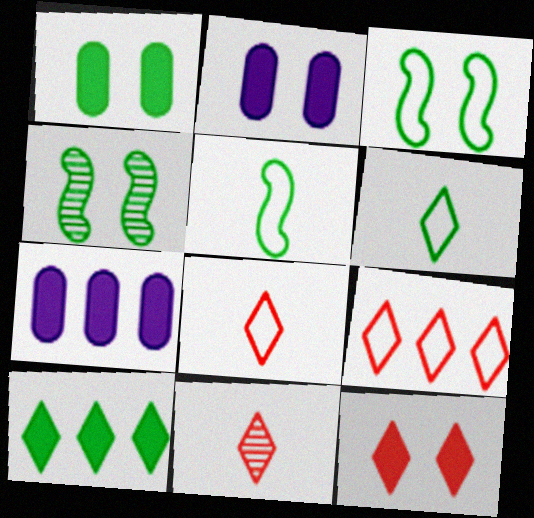[[3, 7, 11], 
[4, 7, 8], 
[9, 11, 12]]